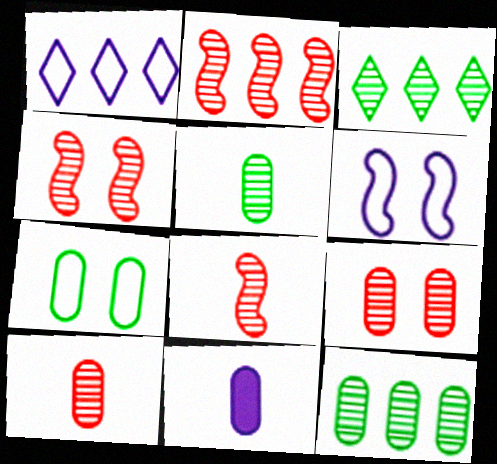[[2, 4, 8]]